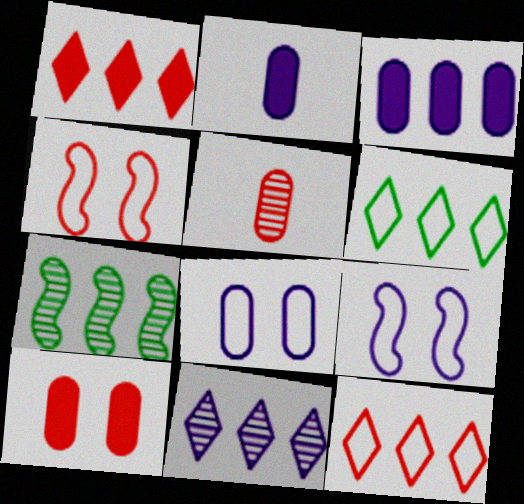[[1, 4, 5], 
[1, 6, 11], 
[2, 9, 11], 
[3, 7, 12]]